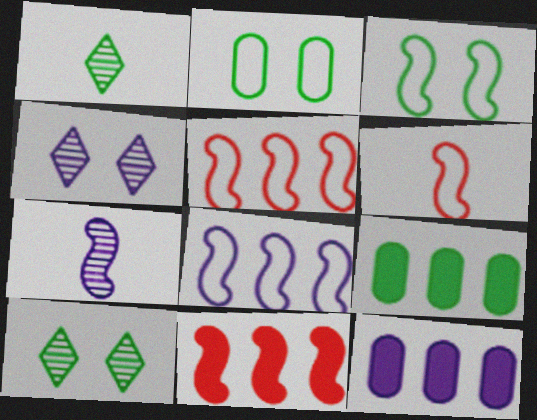[[1, 3, 9], 
[3, 6, 8], 
[3, 7, 11], 
[4, 6, 9], 
[6, 10, 12]]